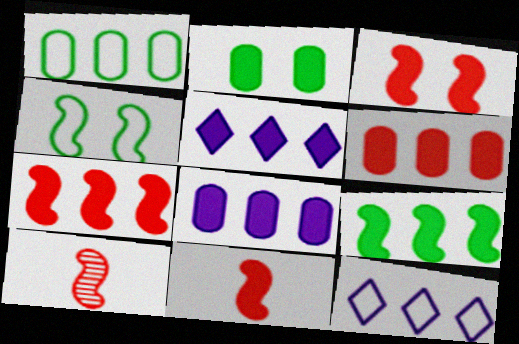[[2, 5, 11], 
[2, 10, 12], 
[3, 7, 11], 
[5, 6, 9]]